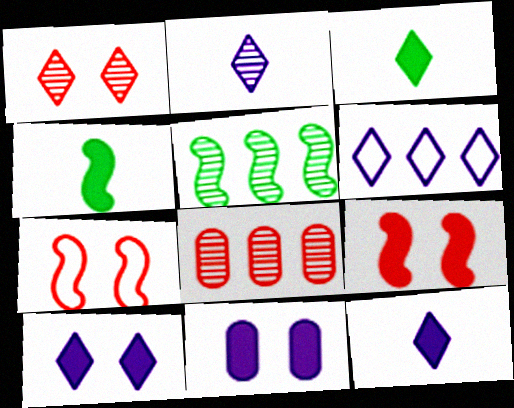[[1, 3, 6], 
[2, 6, 10]]